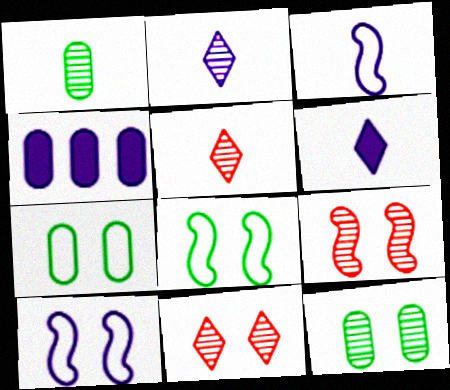[[2, 4, 10], 
[4, 5, 8]]